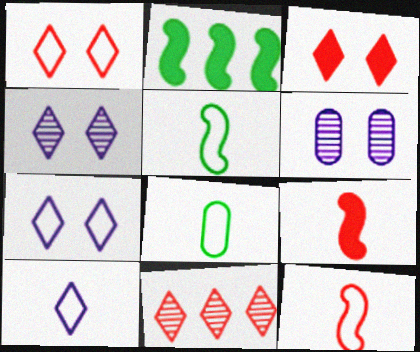[[8, 10, 12]]